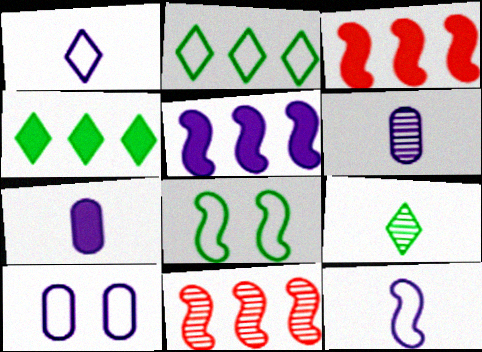[[3, 9, 10]]